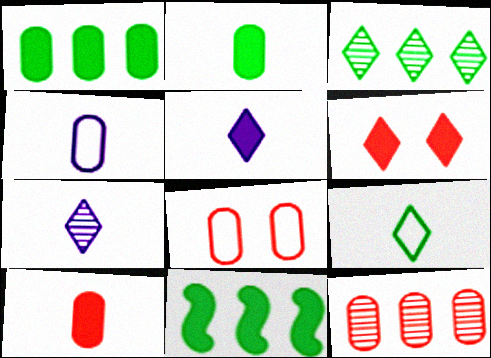[[7, 8, 11], 
[8, 10, 12]]